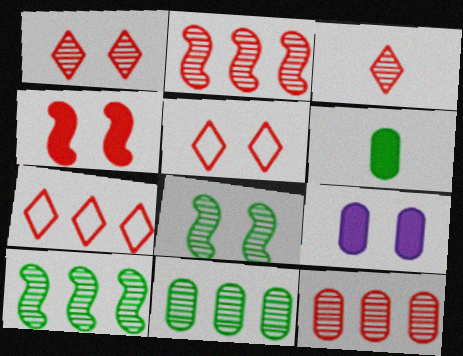[[5, 8, 9]]